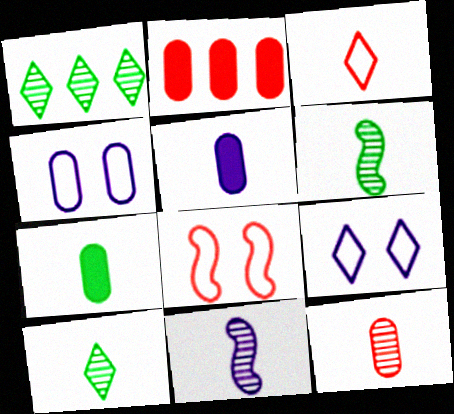[[1, 5, 8], 
[2, 6, 9], 
[3, 5, 6], 
[3, 7, 11], 
[10, 11, 12]]